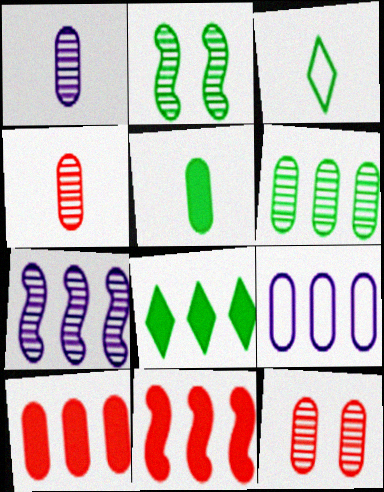[[1, 6, 12], 
[5, 9, 12], 
[6, 9, 10]]